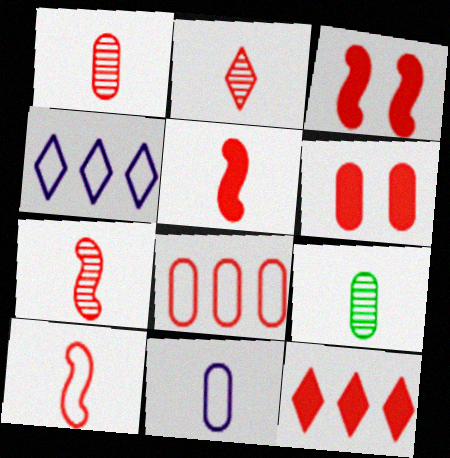[[1, 2, 7], 
[1, 6, 8], 
[2, 3, 8], 
[3, 4, 9], 
[5, 6, 12], 
[5, 7, 10]]